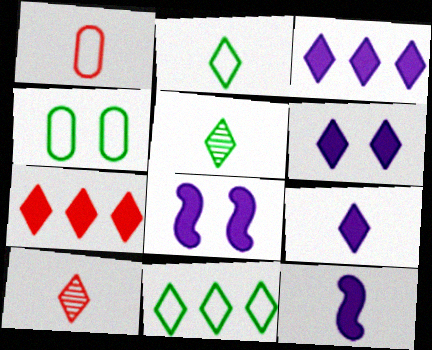[[1, 5, 12], 
[2, 9, 10], 
[3, 6, 9], 
[6, 10, 11]]